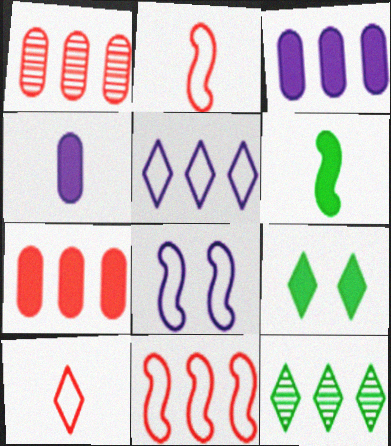[[3, 11, 12]]